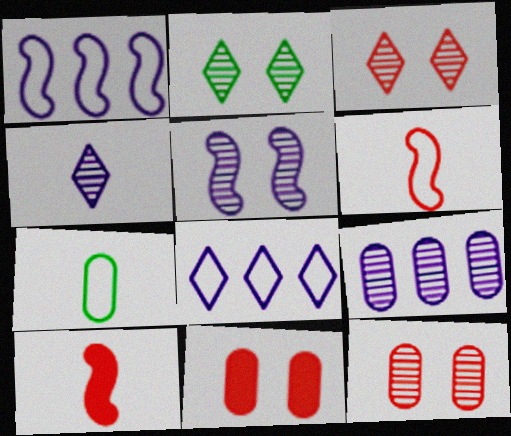[[2, 5, 12], 
[4, 5, 9], 
[4, 7, 10], 
[7, 9, 11]]